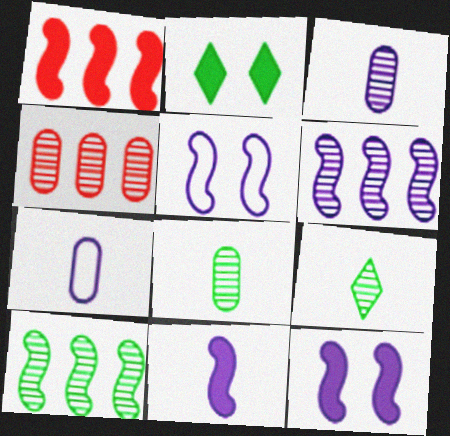[[5, 6, 11]]